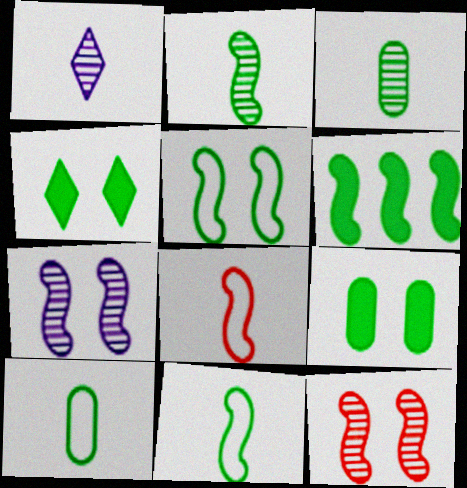[[2, 5, 6], 
[6, 7, 8]]